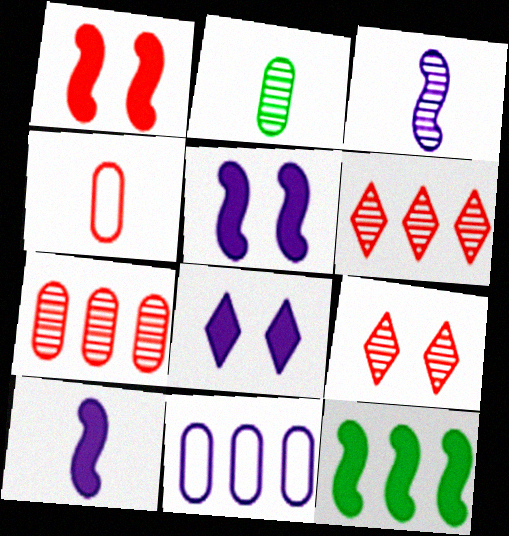[[1, 4, 6], 
[1, 10, 12], 
[3, 8, 11], 
[6, 11, 12]]